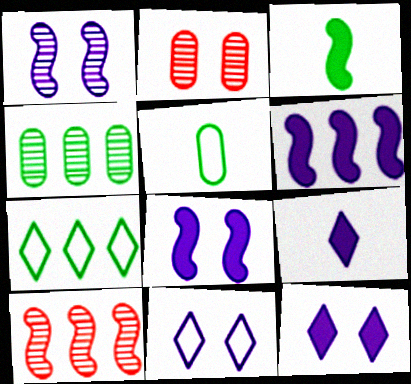[[5, 10, 12]]